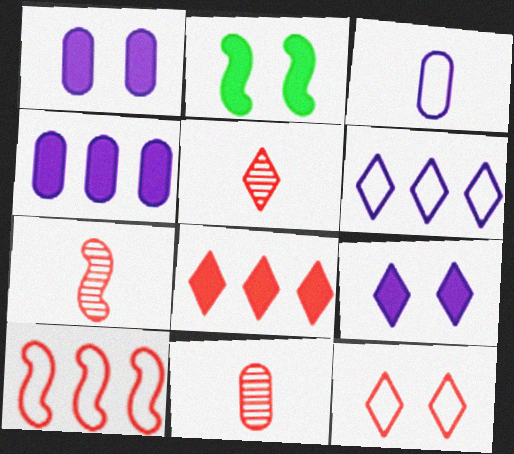[[2, 6, 11], 
[5, 7, 11], 
[5, 8, 12]]